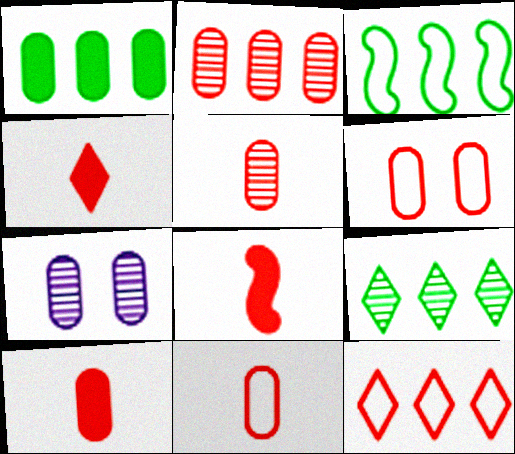[[1, 3, 9], 
[1, 7, 11], 
[2, 6, 10], 
[3, 4, 7], 
[4, 8, 10], 
[5, 10, 11]]